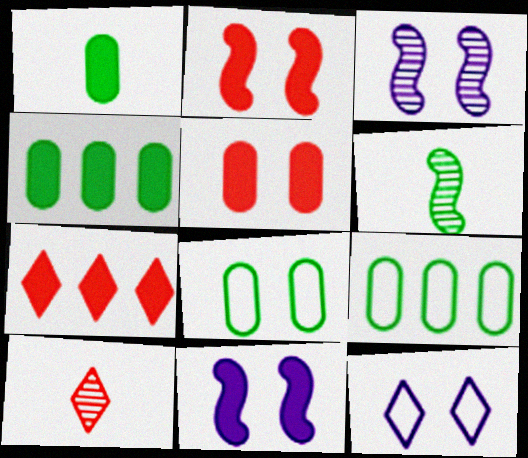[[1, 7, 11], 
[9, 10, 11]]